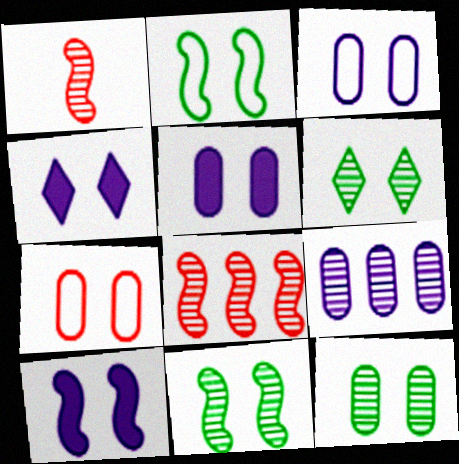[[1, 6, 9], 
[4, 5, 10], 
[4, 7, 11], 
[5, 7, 12], 
[6, 7, 10], 
[6, 11, 12]]